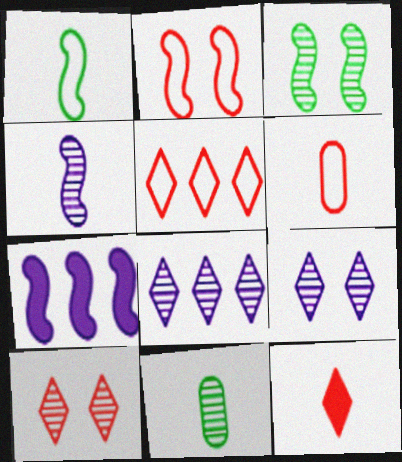[[2, 5, 6], 
[5, 10, 12]]